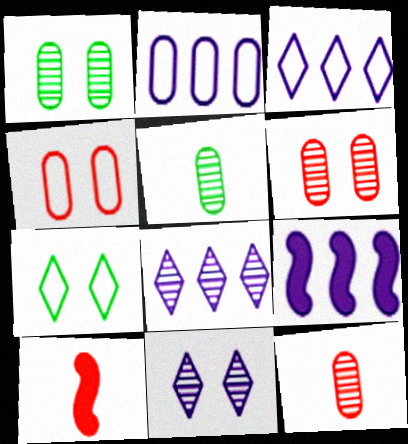[[1, 3, 10], 
[2, 8, 9], 
[7, 9, 12]]